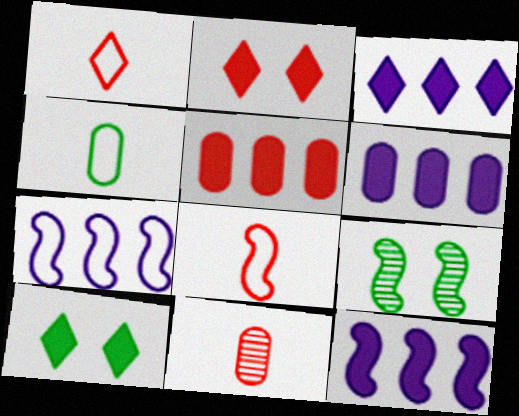[[1, 6, 9], 
[3, 6, 12], 
[7, 10, 11], 
[8, 9, 12]]